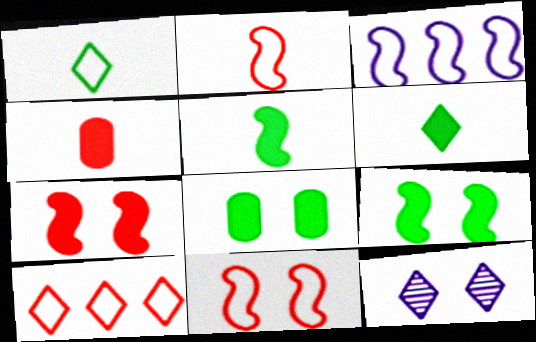[[6, 10, 12], 
[8, 11, 12]]